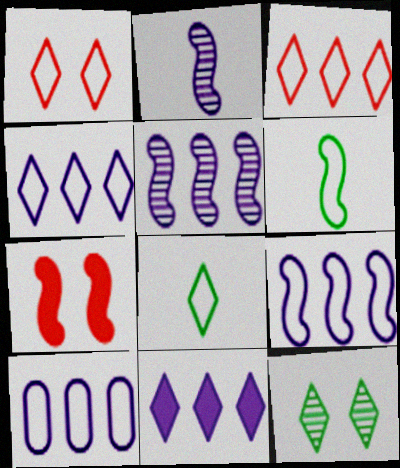[[1, 4, 8], 
[1, 6, 10], 
[4, 9, 10], 
[5, 6, 7], 
[5, 10, 11]]